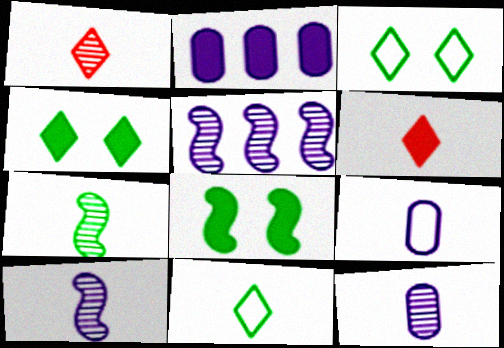[[1, 7, 12], 
[2, 6, 8], 
[6, 7, 9]]